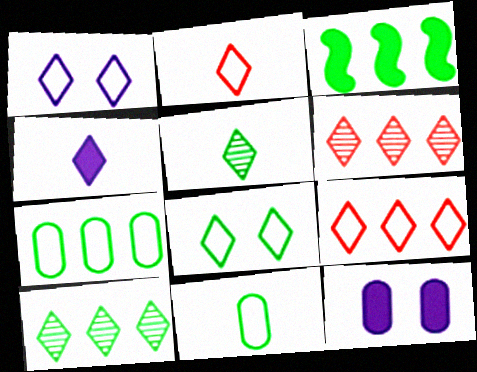[[2, 4, 5], 
[3, 7, 10], 
[4, 6, 8]]